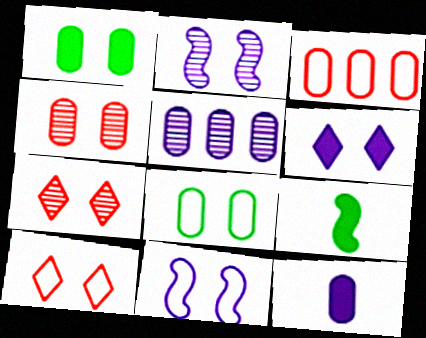[[1, 2, 10], 
[1, 7, 11], 
[5, 9, 10], 
[8, 10, 11]]